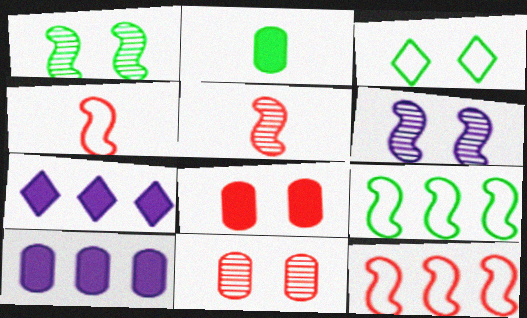[[2, 8, 10], 
[3, 5, 10], 
[3, 6, 8]]